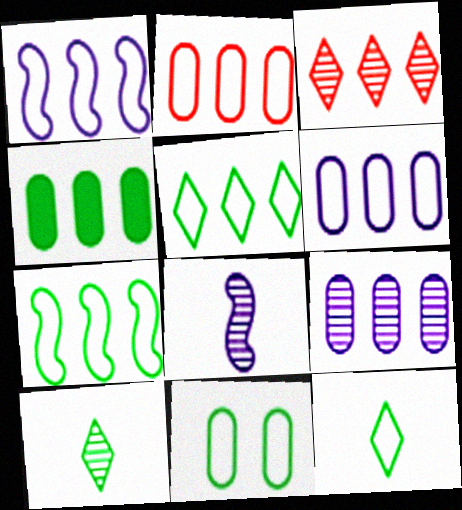[[1, 2, 5], 
[1, 3, 4], 
[2, 4, 9], 
[7, 11, 12]]